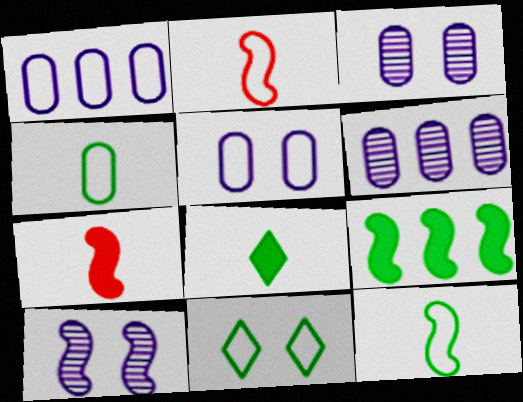[[1, 2, 11], 
[2, 9, 10], 
[6, 7, 11]]